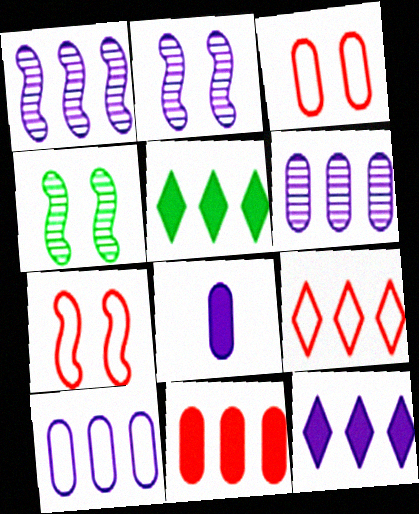[[1, 10, 12], 
[4, 8, 9]]